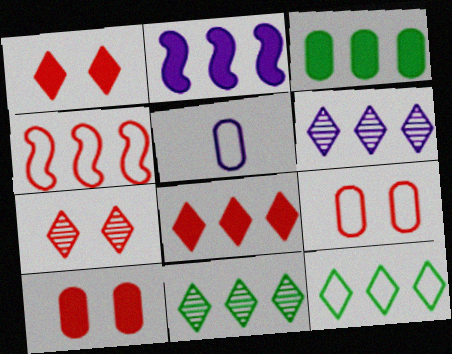[[2, 3, 8], 
[3, 4, 6], 
[6, 8, 12]]